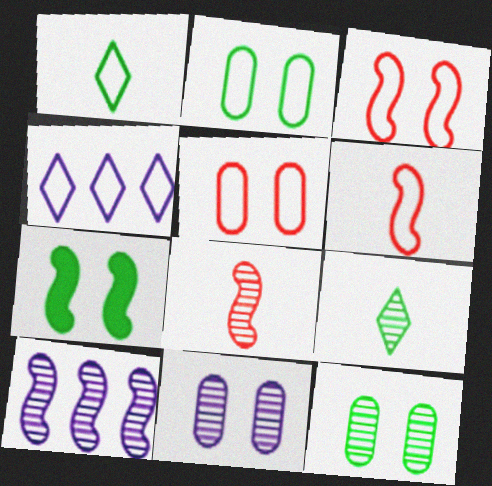[[2, 4, 6], 
[6, 7, 10]]